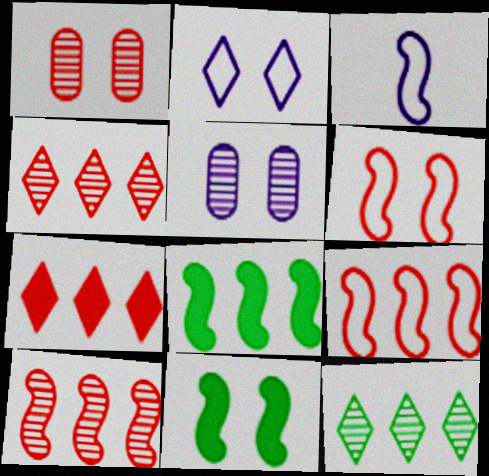[[1, 2, 11], 
[3, 10, 11]]